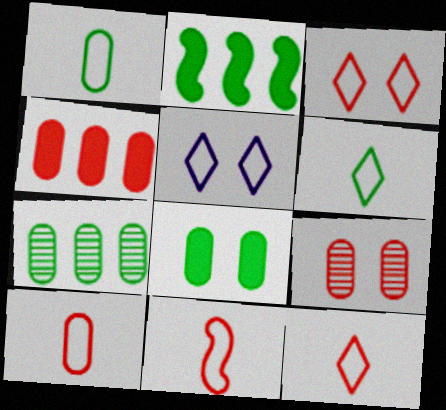[[1, 7, 8], 
[4, 9, 10], 
[10, 11, 12]]